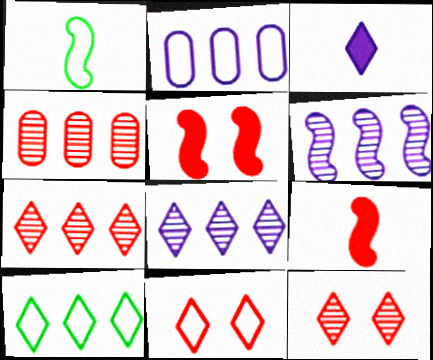[[1, 2, 11], 
[1, 5, 6], 
[3, 10, 12], 
[4, 9, 11]]